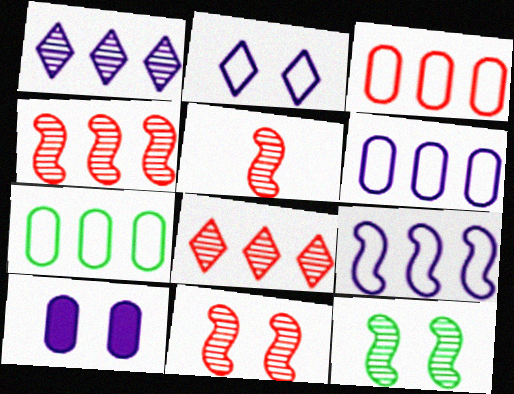[[3, 6, 7], 
[4, 5, 11]]